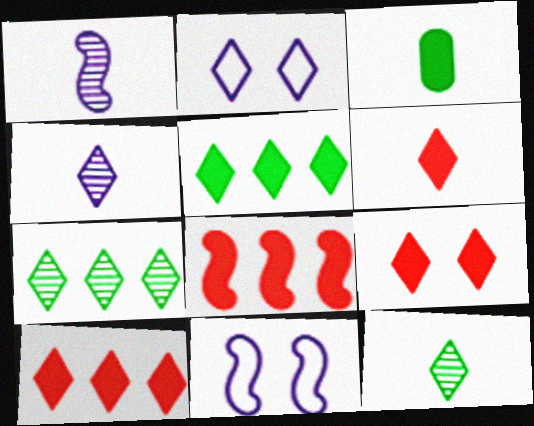[[2, 6, 7], 
[2, 10, 12], 
[6, 9, 10]]